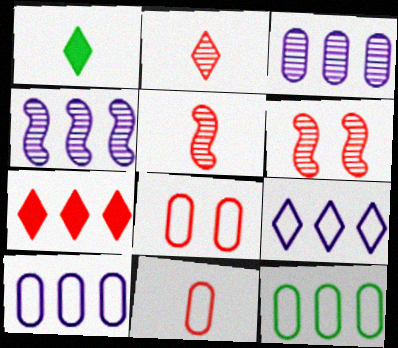[[1, 4, 8], 
[1, 6, 10], 
[4, 7, 12], 
[5, 7, 8], 
[6, 7, 11]]